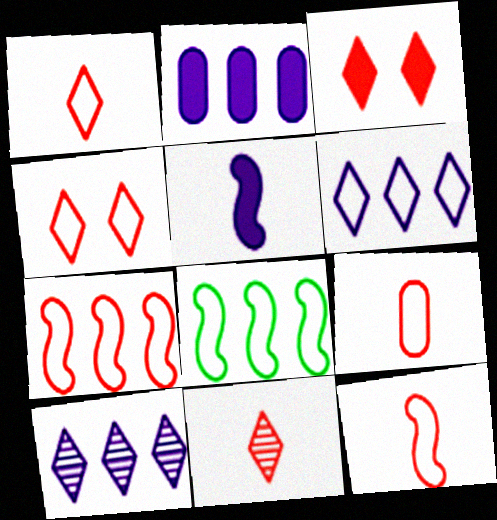[[1, 9, 12], 
[4, 7, 9]]